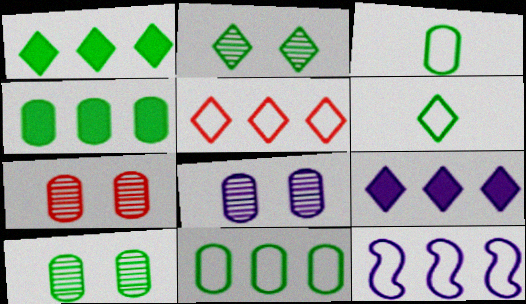[[1, 2, 6], 
[3, 4, 10], 
[5, 11, 12], 
[7, 8, 10]]